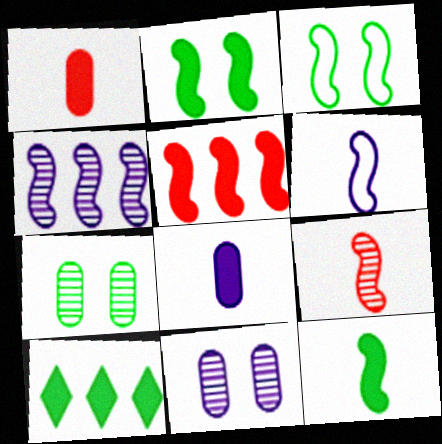[[6, 9, 12]]